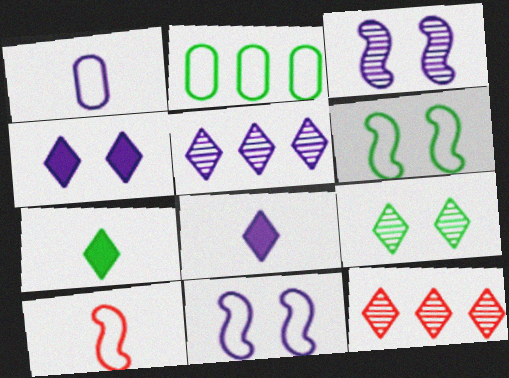[]